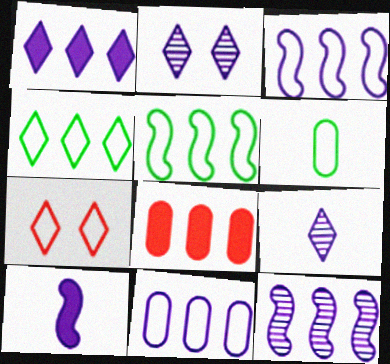[[1, 11, 12], 
[2, 10, 11], 
[3, 6, 7], 
[4, 8, 12]]